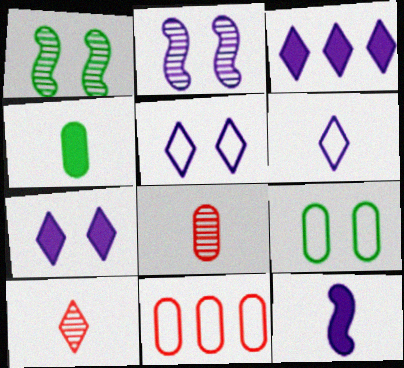[]